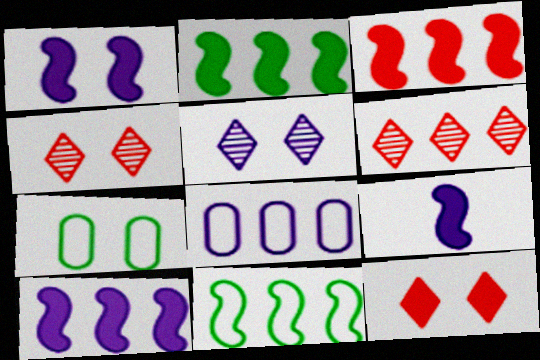[[1, 4, 7], 
[1, 9, 10], 
[2, 3, 10], 
[2, 6, 8], 
[5, 8, 9], 
[6, 7, 9]]